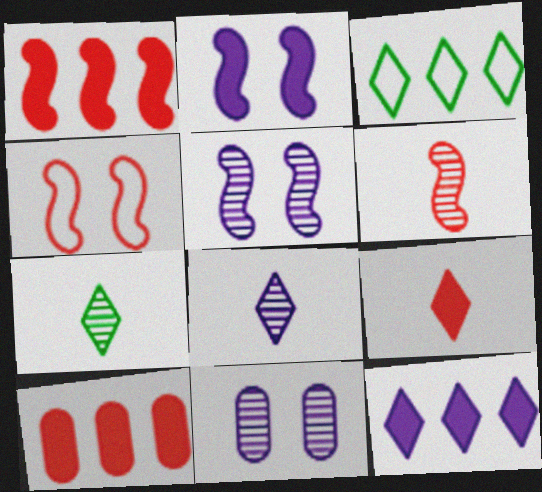[[1, 4, 6]]